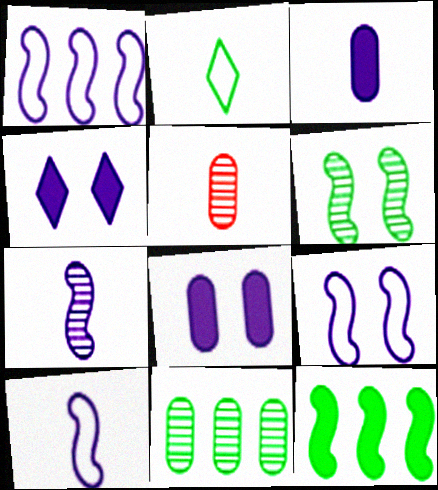[[1, 9, 10]]